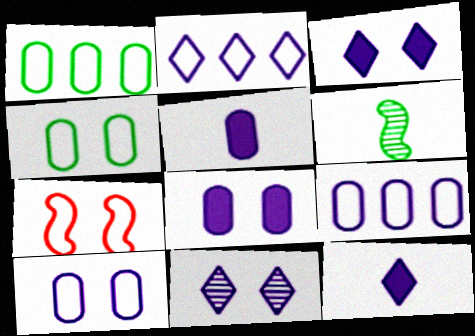[[2, 11, 12]]